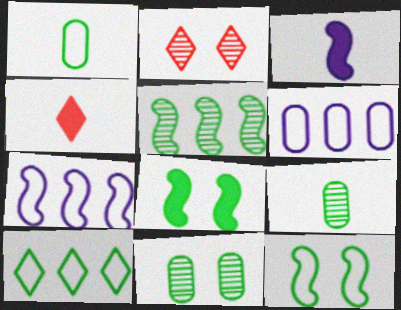[[1, 10, 12], 
[4, 7, 11], 
[8, 9, 10]]